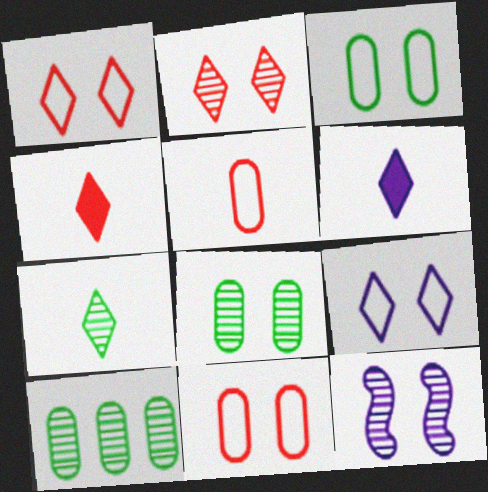[[2, 8, 12]]